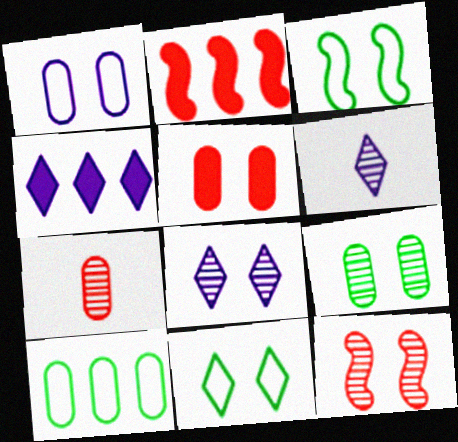[[1, 5, 9], 
[3, 4, 7], 
[3, 5, 8], 
[8, 9, 12]]